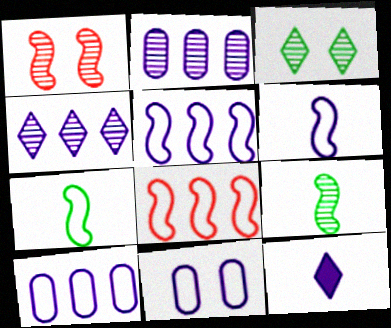[]